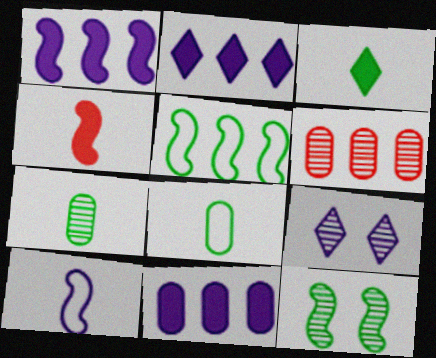[[1, 2, 11], 
[2, 5, 6], 
[9, 10, 11]]